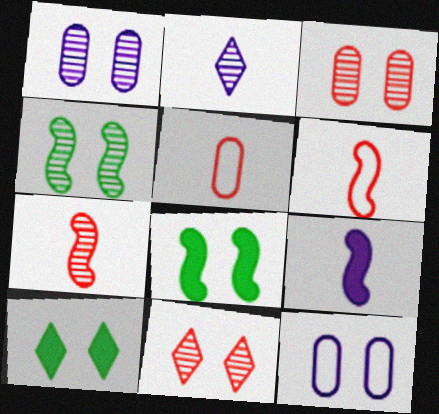[[1, 4, 11], 
[8, 11, 12]]